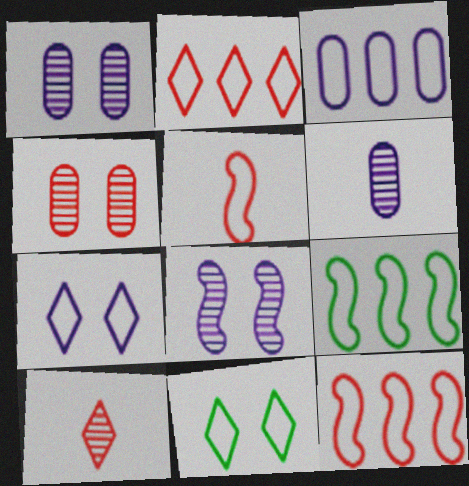[[2, 3, 9], 
[3, 5, 11]]